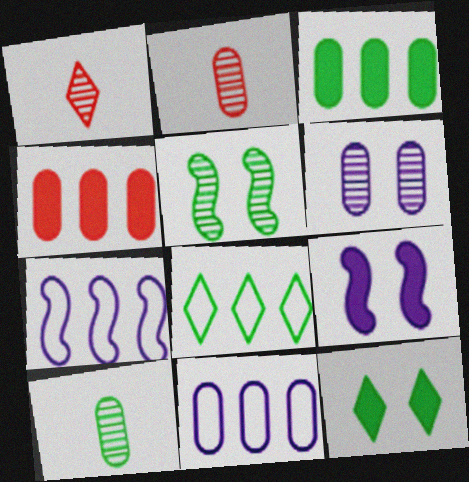[[2, 7, 12], 
[2, 8, 9]]